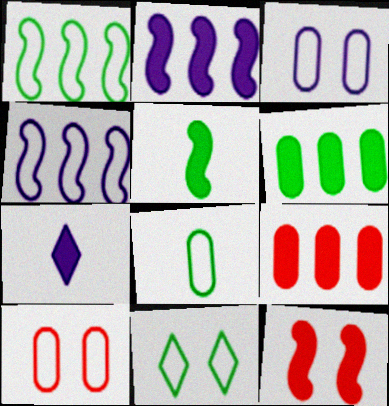[[1, 8, 11], 
[2, 5, 12], 
[6, 7, 12]]